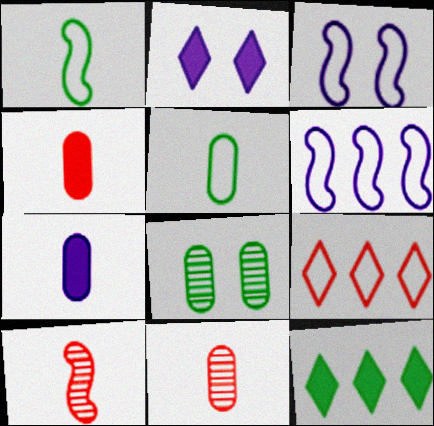[[1, 8, 12], 
[3, 5, 9], 
[3, 11, 12], 
[5, 7, 11]]